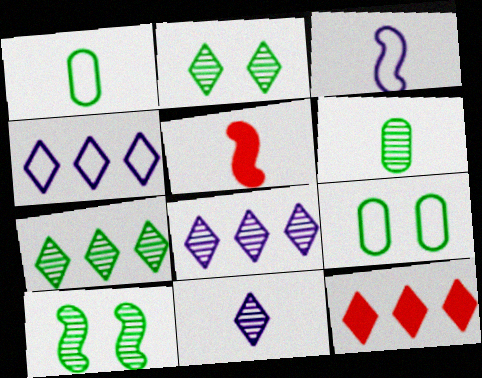[[1, 5, 11], 
[4, 7, 12], 
[5, 8, 9], 
[6, 7, 10]]